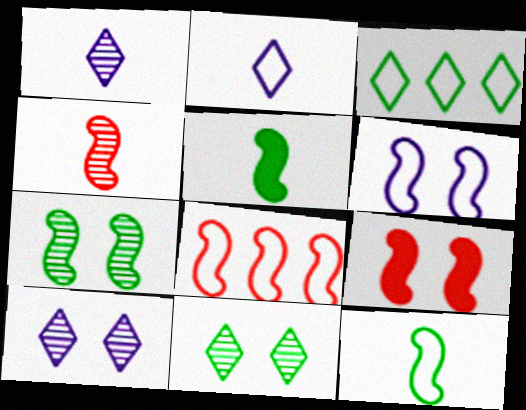[[4, 8, 9], 
[6, 7, 9], 
[6, 8, 12]]